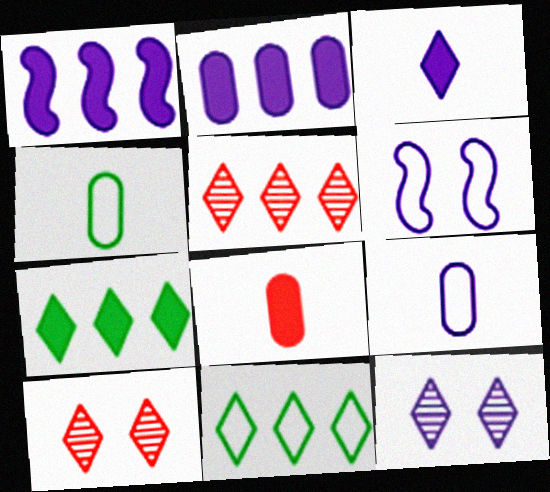[[1, 4, 10], 
[1, 9, 12], 
[3, 10, 11]]